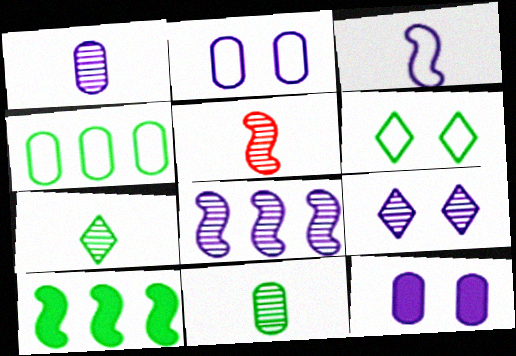[[1, 5, 7], 
[1, 8, 9], 
[6, 10, 11]]